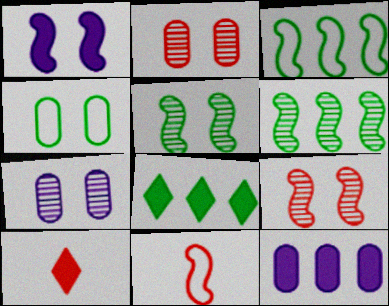[[1, 6, 11], 
[3, 7, 10], 
[7, 8, 11]]